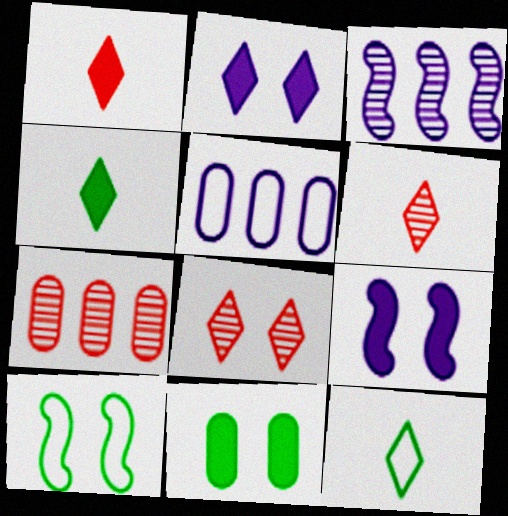[[7, 9, 12]]